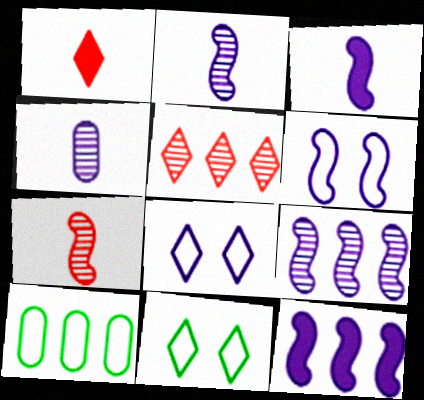[[2, 6, 12], 
[3, 6, 9], 
[4, 8, 12], 
[5, 10, 12]]